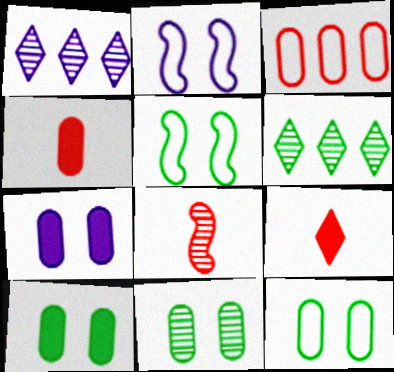[[1, 4, 5], 
[1, 8, 11], 
[2, 4, 6], 
[10, 11, 12]]